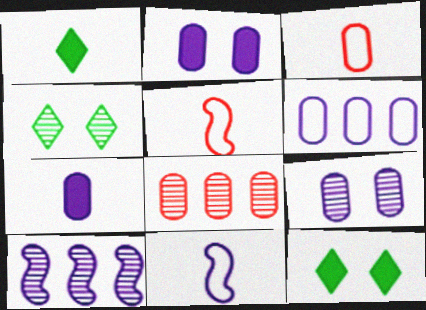[[3, 10, 12], 
[6, 7, 9], 
[8, 11, 12]]